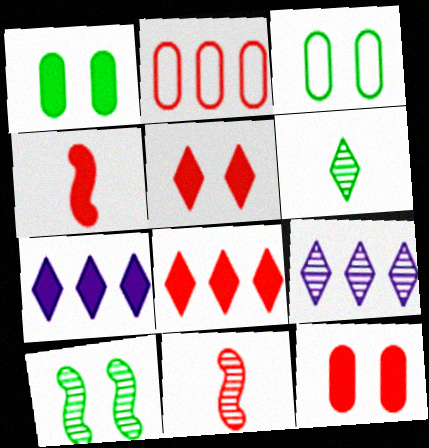[[1, 4, 7], 
[2, 5, 11], 
[3, 4, 9], 
[3, 7, 11], 
[4, 8, 12]]